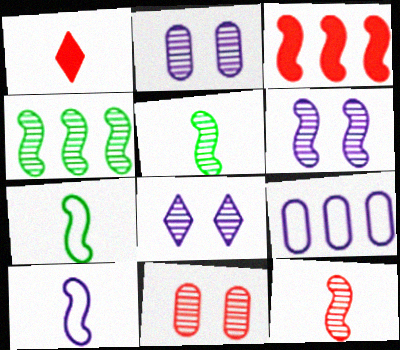[[2, 6, 8], 
[3, 6, 7], 
[4, 6, 12]]